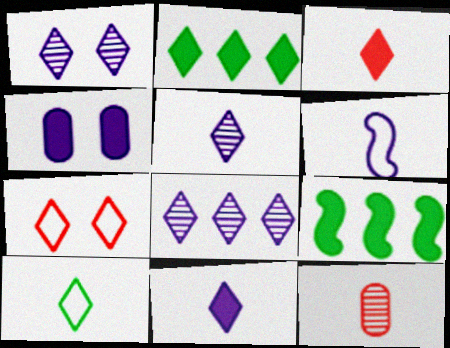[[1, 5, 8], 
[2, 5, 7], 
[3, 4, 9], 
[3, 5, 10], 
[4, 6, 8]]